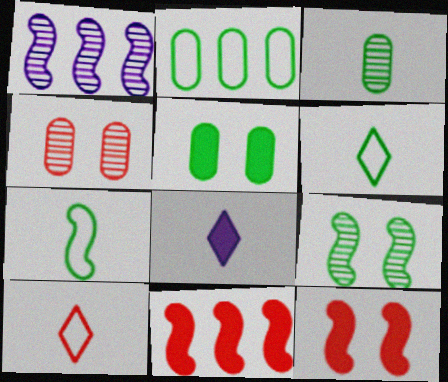[[1, 5, 10], 
[1, 7, 12], 
[2, 3, 5], 
[4, 10, 11], 
[5, 8, 11]]